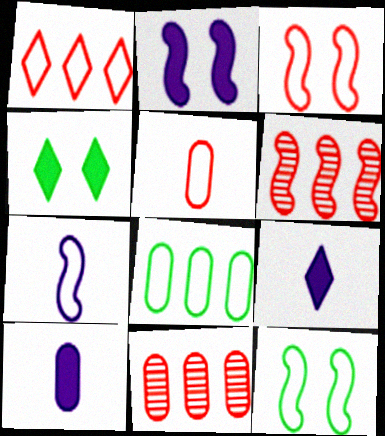[[1, 3, 5], 
[4, 7, 11], 
[9, 11, 12]]